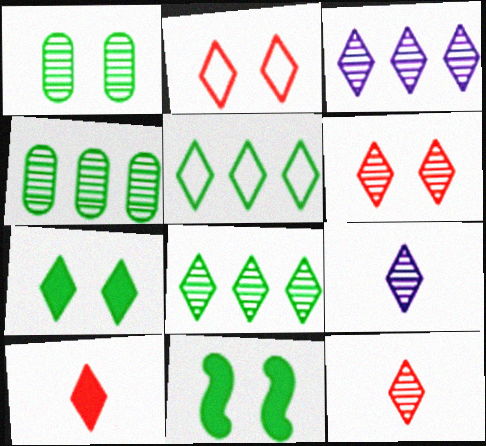[[6, 8, 9]]